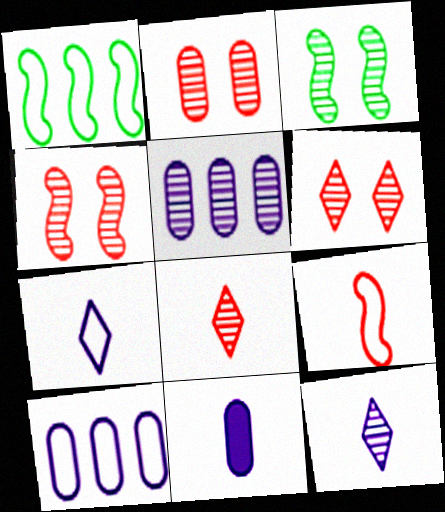[[1, 6, 11], 
[2, 4, 6], 
[3, 5, 8]]